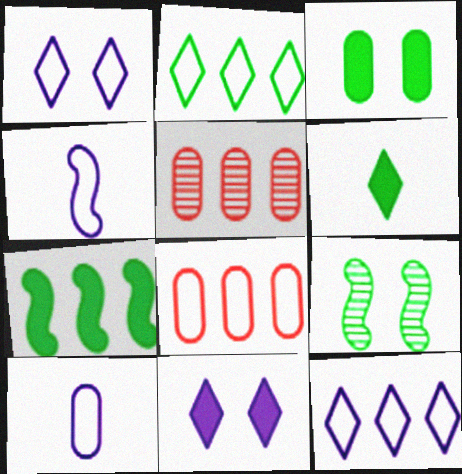[[3, 5, 10], 
[3, 6, 7], 
[5, 7, 12]]